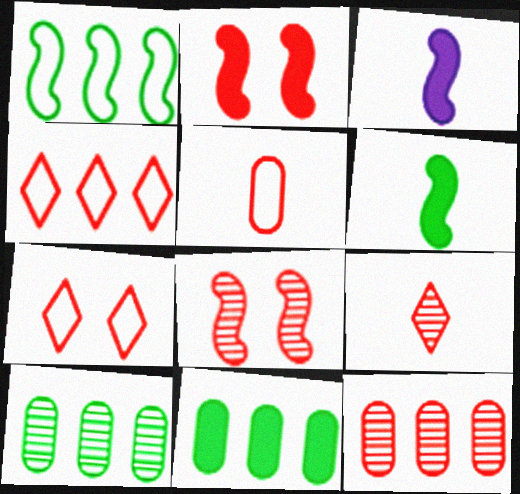[[1, 3, 8], 
[3, 7, 10], 
[8, 9, 12]]